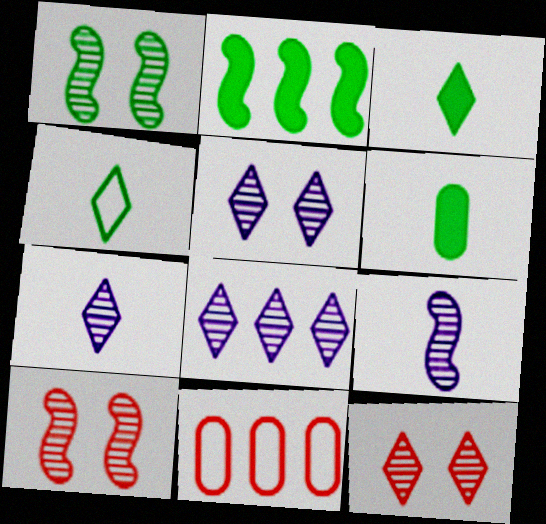[[2, 8, 11], 
[5, 7, 8]]